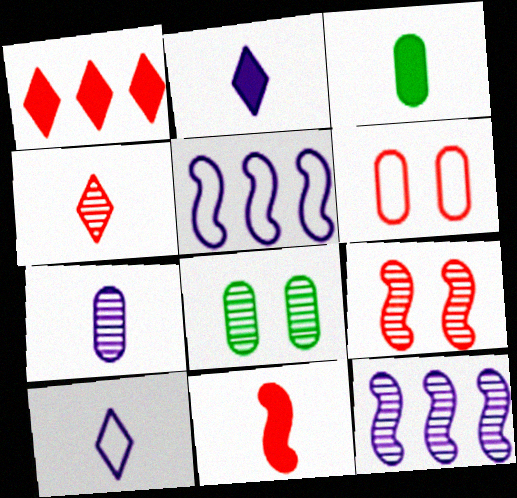[[2, 3, 11], 
[4, 8, 12]]